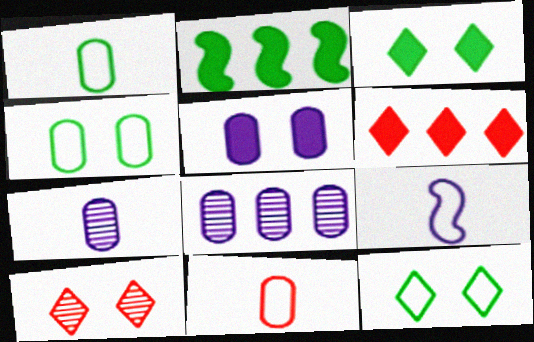[]